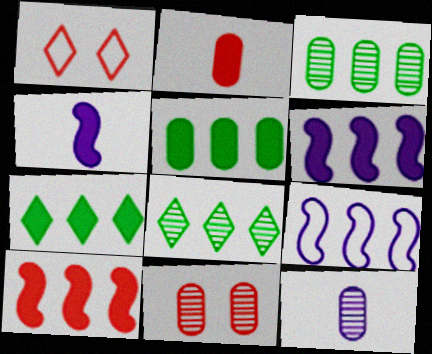[[1, 3, 4], 
[3, 11, 12]]